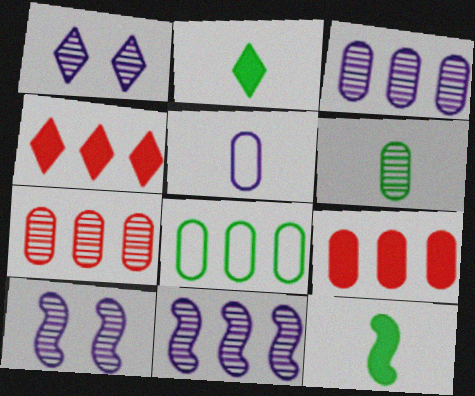[[3, 8, 9], 
[4, 8, 11]]